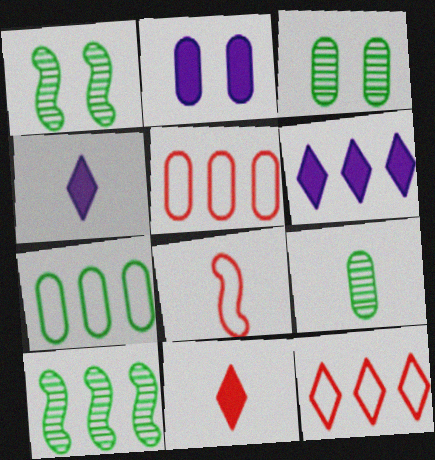[[1, 4, 5], 
[2, 5, 9], 
[3, 6, 8], 
[4, 8, 9], 
[5, 6, 10]]